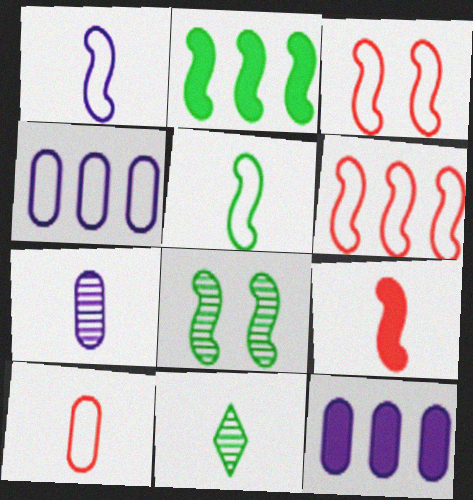[[2, 5, 8], 
[3, 11, 12]]